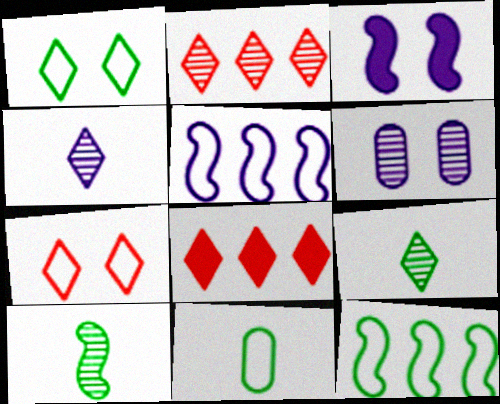[[1, 4, 8], 
[1, 11, 12], 
[2, 3, 11], 
[2, 6, 10], 
[5, 7, 11]]